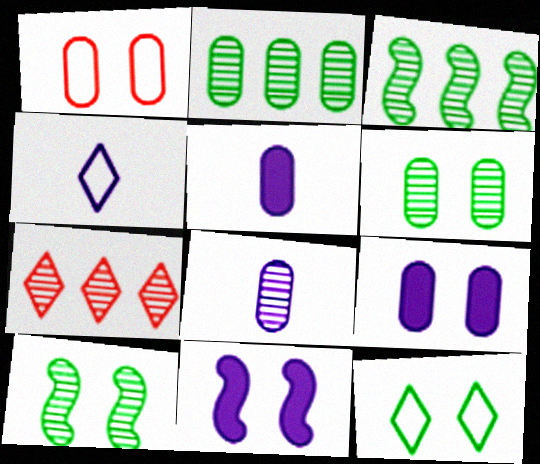[[1, 2, 5], 
[1, 6, 9], 
[7, 8, 10]]